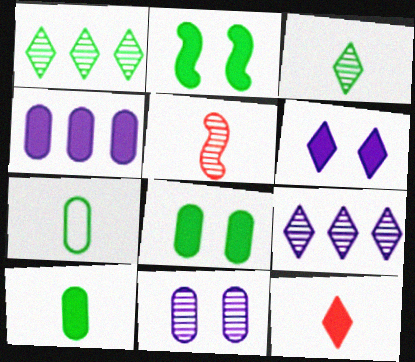[[1, 2, 7], 
[1, 5, 11], 
[2, 4, 12]]